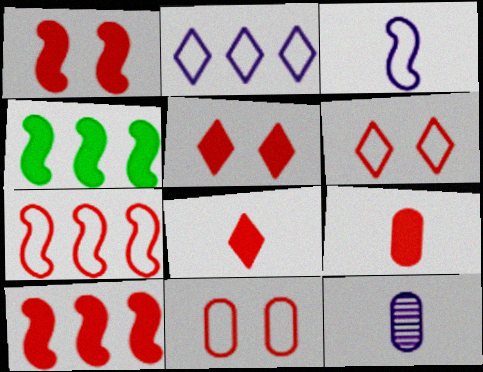[[4, 6, 12], 
[5, 9, 10]]